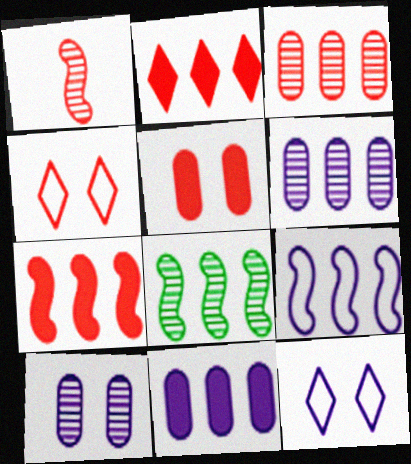[[7, 8, 9]]